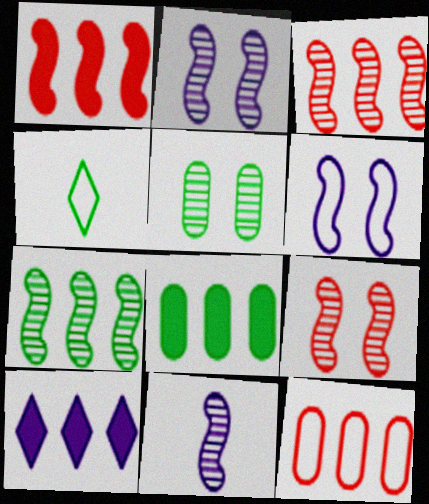[[1, 8, 10], 
[4, 6, 12], 
[7, 9, 11], 
[7, 10, 12]]